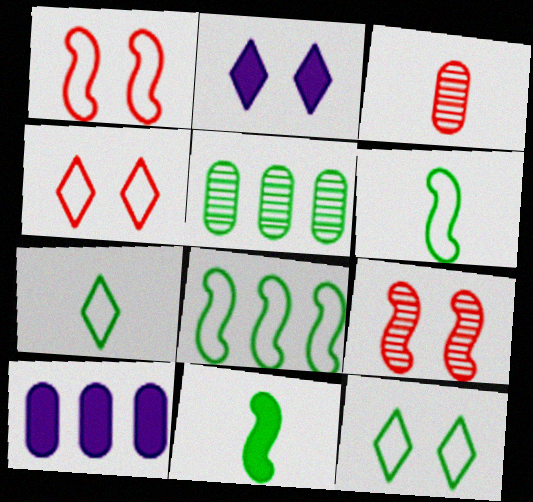[[2, 3, 8], 
[5, 11, 12], 
[7, 9, 10]]